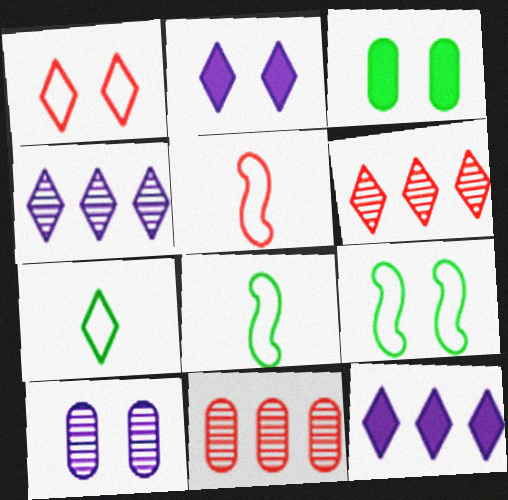[[2, 6, 7], 
[2, 8, 11], 
[3, 4, 5]]